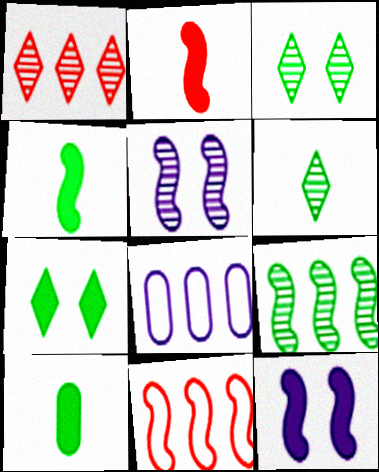[[2, 3, 8], 
[4, 5, 11]]